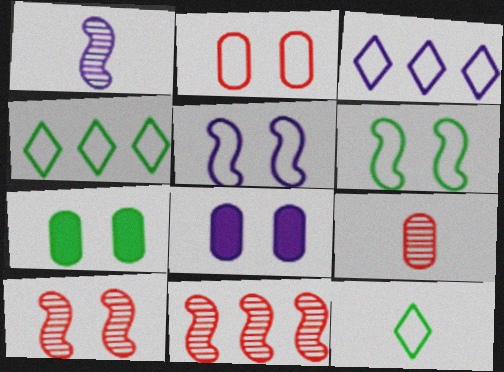[[1, 3, 8], 
[8, 11, 12]]